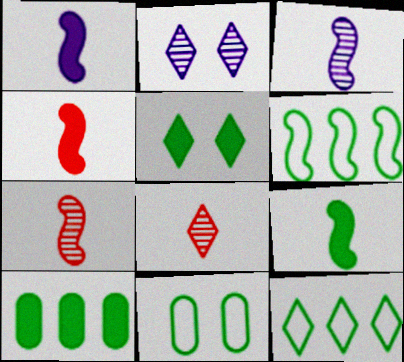[[1, 4, 9], 
[5, 9, 10]]